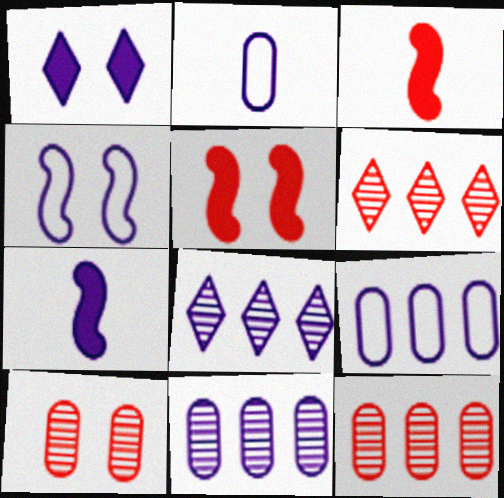[]